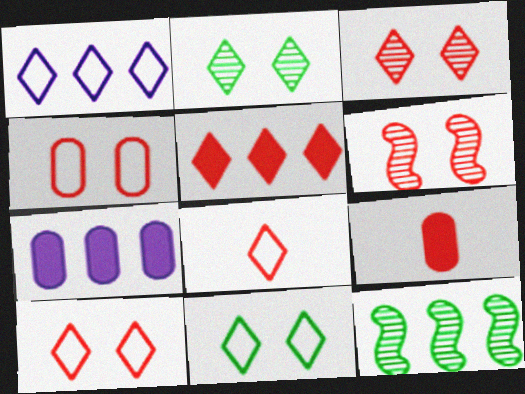[[1, 8, 11], 
[3, 5, 8]]